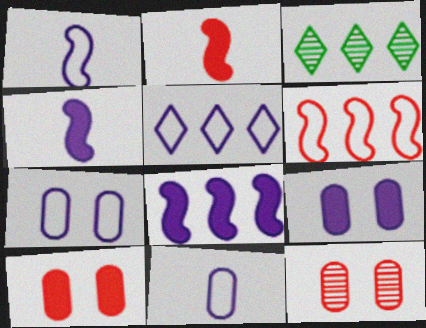[[1, 3, 10], 
[1, 5, 7], 
[2, 3, 7]]